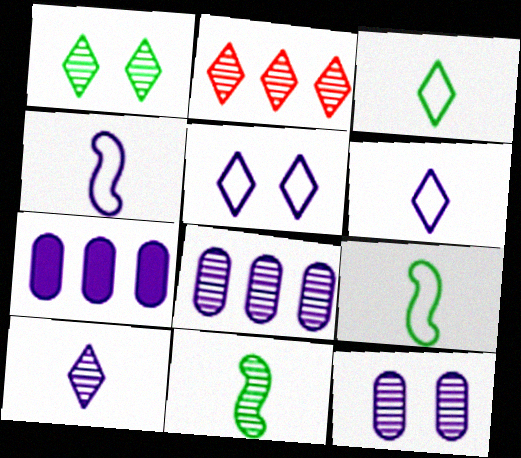[[1, 2, 10], 
[2, 11, 12]]